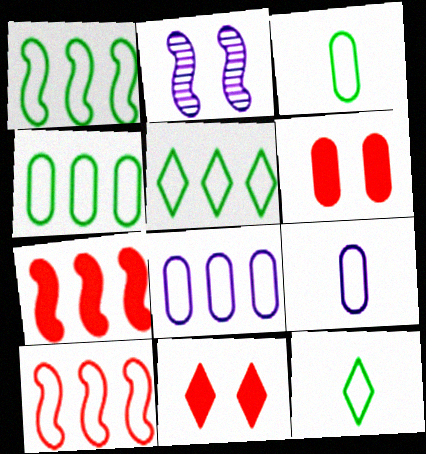[[1, 4, 5], 
[5, 8, 10]]